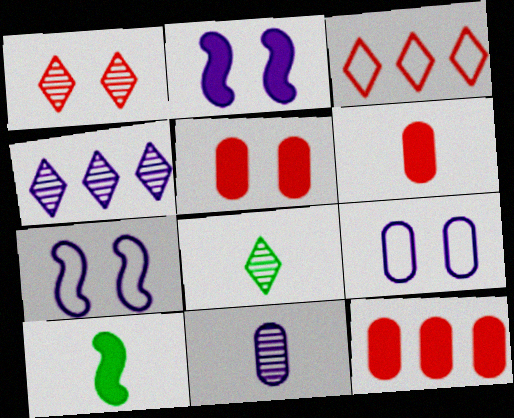[[1, 4, 8], 
[5, 6, 12], 
[7, 8, 12]]